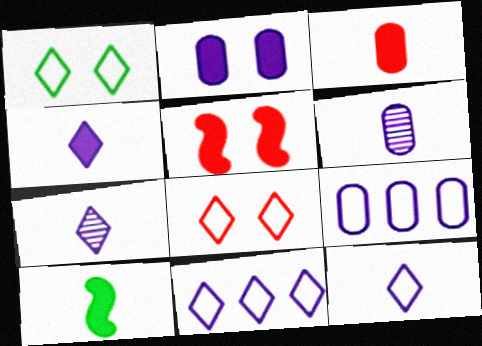[[2, 6, 9], 
[3, 4, 10], 
[4, 7, 12]]